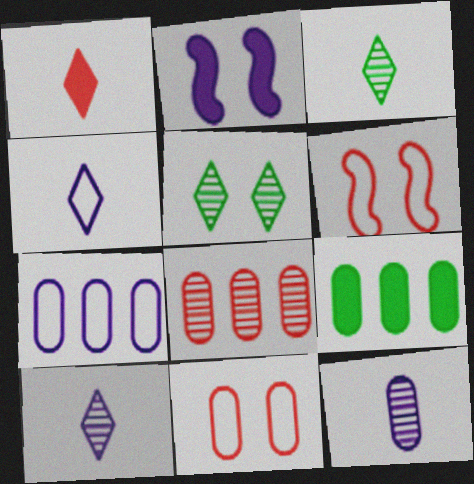[[1, 2, 9], 
[1, 3, 4], 
[1, 6, 8], 
[2, 5, 11], 
[2, 7, 10], 
[6, 9, 10], 
[7, 8, 9], 
[9, 11, 12]]